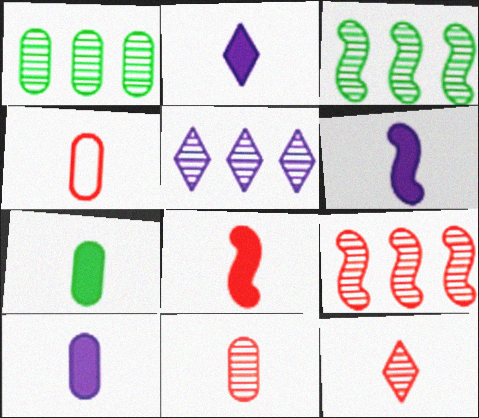[[1, 5, 9], 
[2, 6, 10], 
[2, 7, 8], 
[4, 8, 12]]